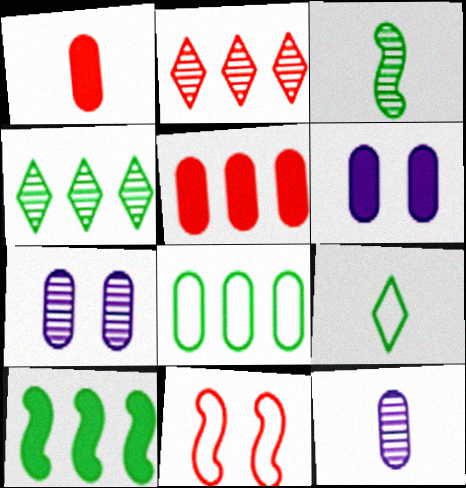[[1, 2, 11], 
[1, 7, 8], 
[2, 3, 7], 
[4, 8, 10]]